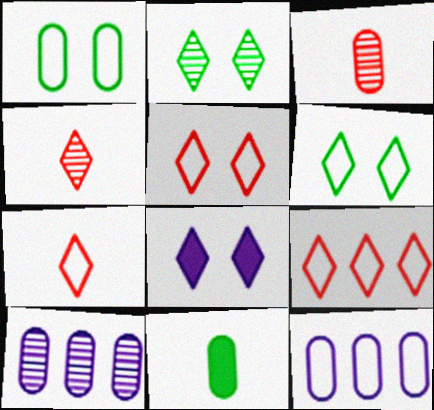[[2, 5, 8], 
[5, 7, 9]]